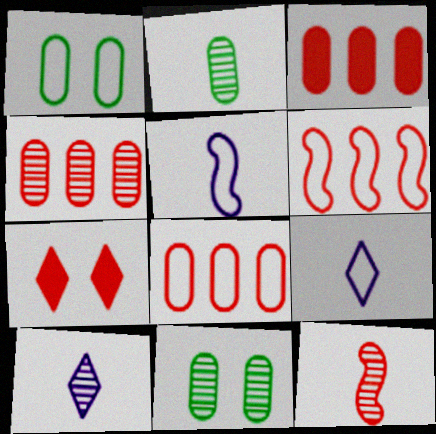[[1, 6, 9], 
[2, 10, 12], 
[3, 4, 8], 
[7, 8, 12]]